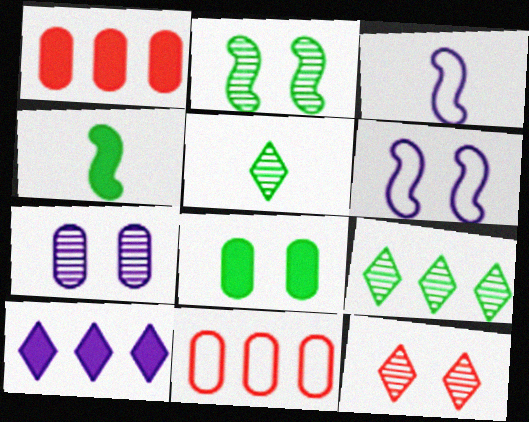[[1, 5, 6], 
[2, 7, 12], 
[3, 7, 10], 
[6, 8, 12]]